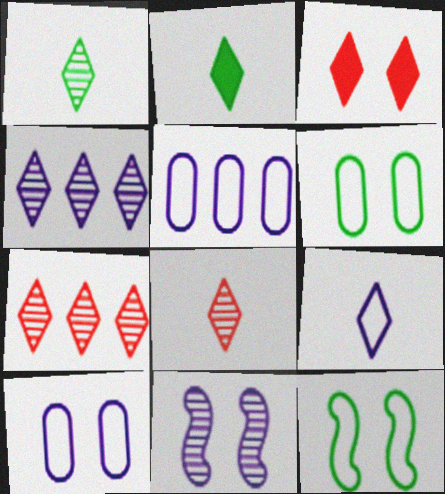[[2, 8, 9], 
[3, 6, 11]]